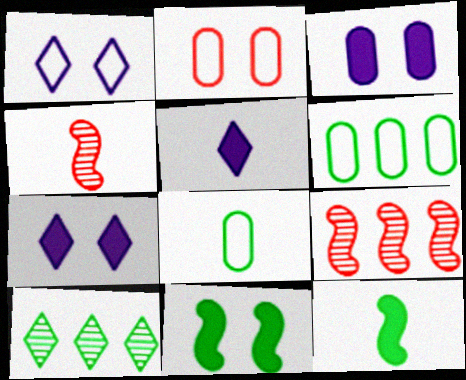[[4, 5, 8], 
[4, 6, 7], 
[7, 8, 9], 
[8, 10, 11]]